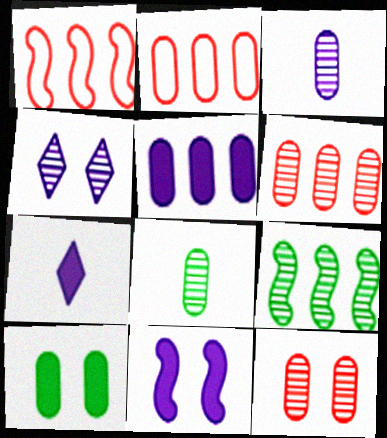[[2, 3, 10], 
[5, 7, 11]]